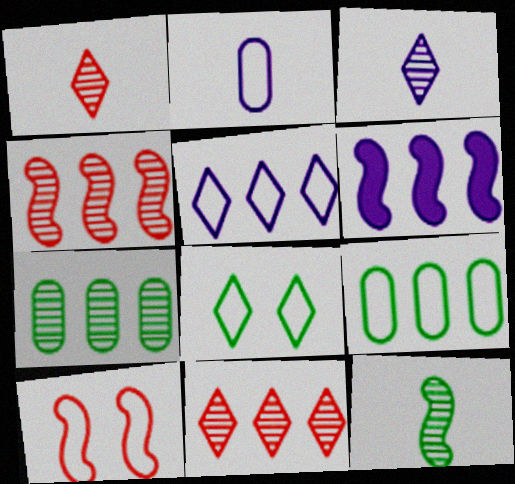[[6, 9, 11], 
[6, 10, 12]]